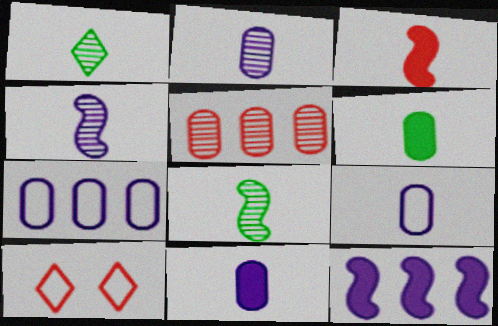[[1, 3, 9], 
[2, 9, 11], 
[3, 5, 10]]